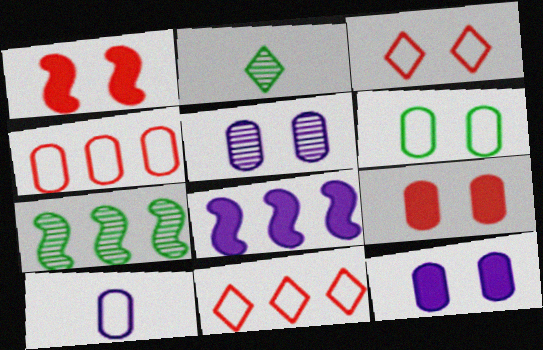[[4, 6, 10], 
[5, 6, 9]]